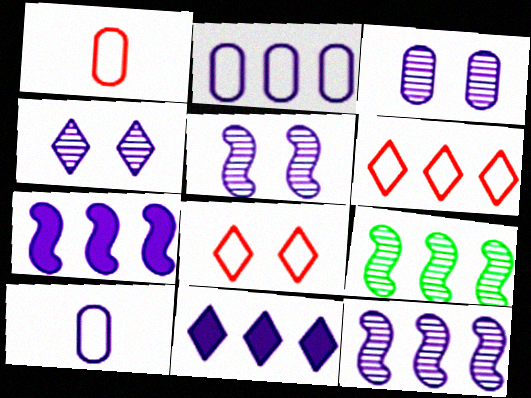[[2, 11, 12], 
[3, 4, 5], 
[4, 7, 10], 
[5, 10, 11]]